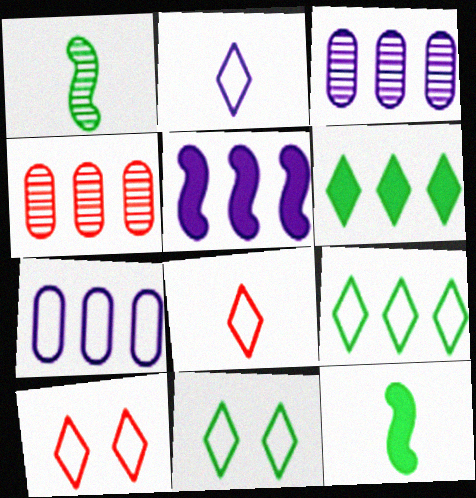[[2, 9, 10], 
[3, 10, 12], 
[4, 5, 9]]